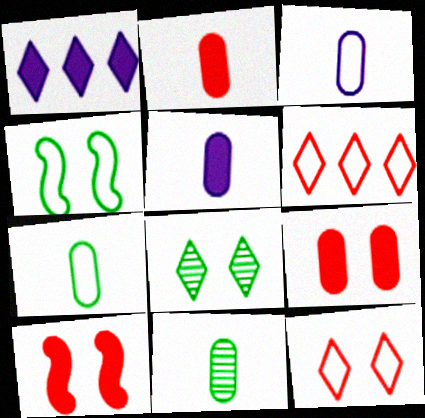[[2, 3, 11], 
[3, 4, 6]]